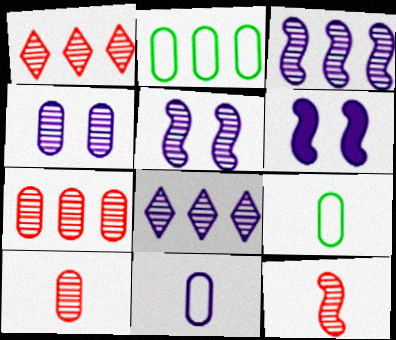[[1, 6, 9], 
[6, 8, 11]]